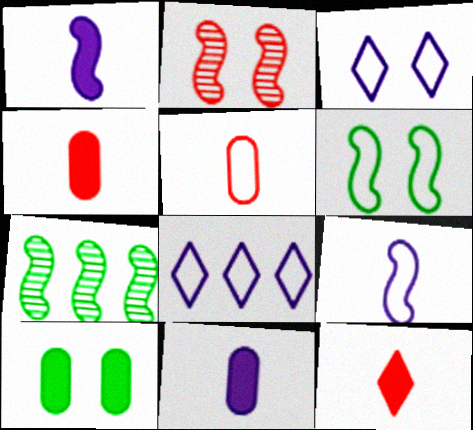[[2, 3, 10], 
[3, 4, 7], 
[5, 6, 8]]